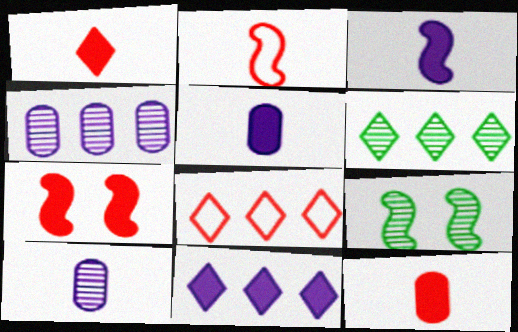[[5, 8, 9], 
[6, 8, 11]]